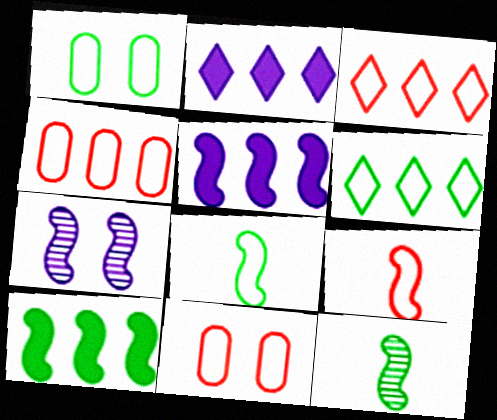[[1, 6, 8], 
[2, 11, 12], 
[3, 9, 11], 
[7, 9, 10]]